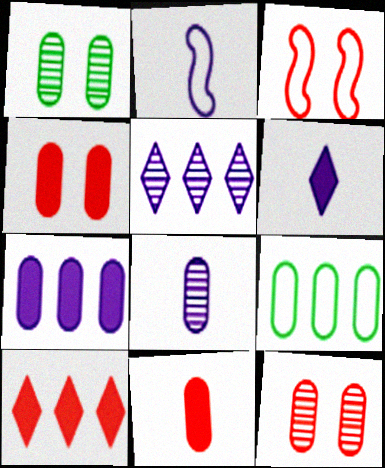[[1, 2, 10], 
[2, 6, 8], 
[4, 8, 9]]